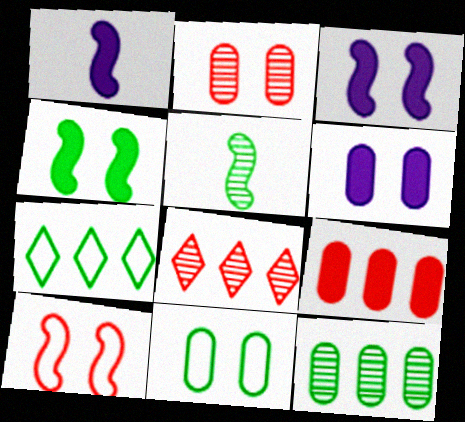[[1, 2, 7], 
[1, 8, 11], 
[2, 6, 11]]